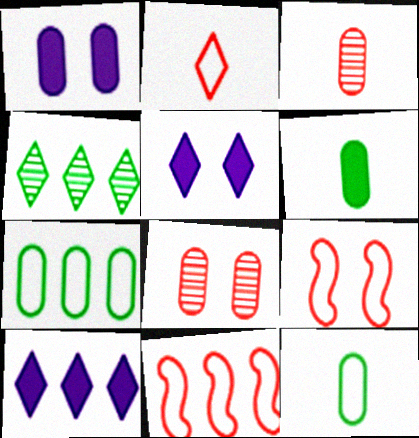[[1, 3, 7], 
[2, 4, 5]]